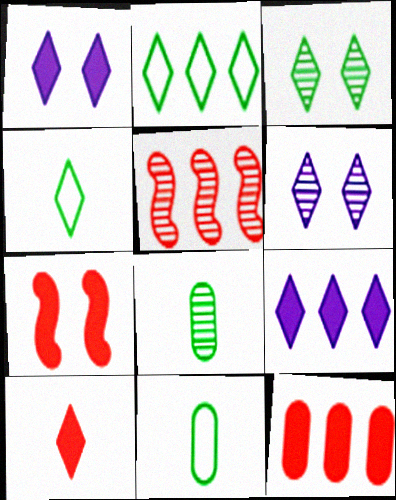[[1, 5, 11], 
[2, 6, 10], 
[5, 6, 8], 
[7, 10, 12]]